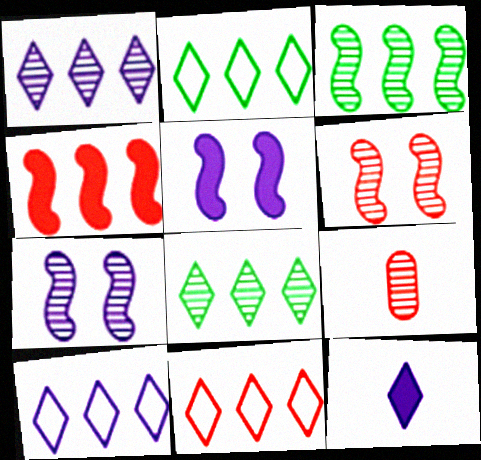[[2, 5, 9], 
[2, 10, 11], 
[7, 8, 9]]